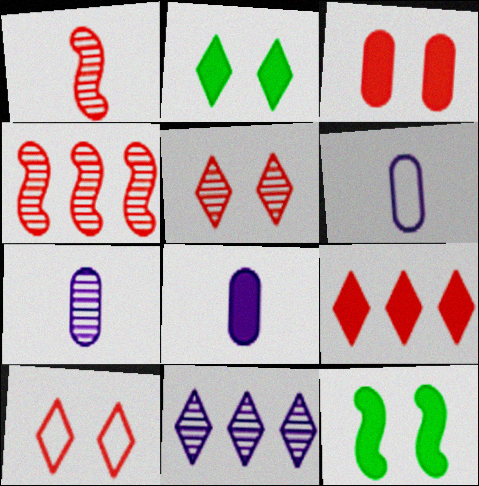[[2, 4, 6], 
[6, 7, 8], 
[8, 9, 12]]